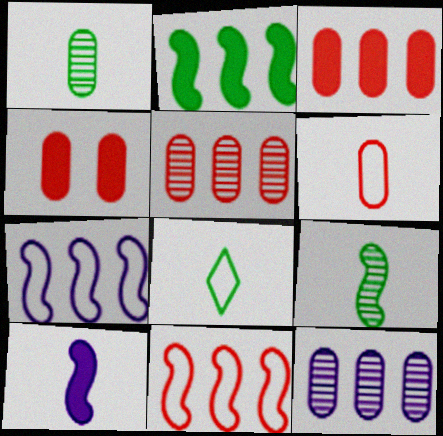[[4, 5, 6]]